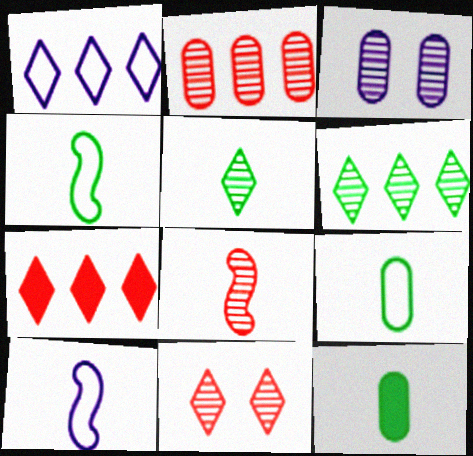[[1, 6, 7], 
[2, 8, 11], 
[3, 4, 7], 
[3, 6, 8], 
[4, 5, 12]]